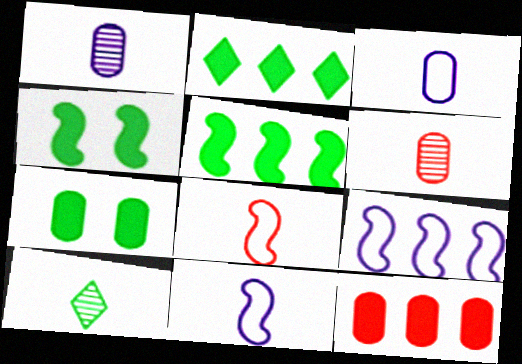[]